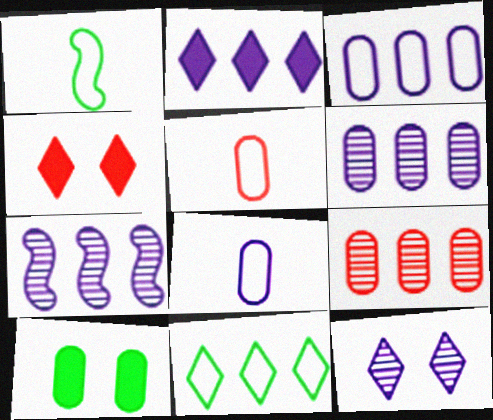[[1, 4, 6], 
[2, 3, 7], 
[5, 6, 10], 
[8, 9, 10]]